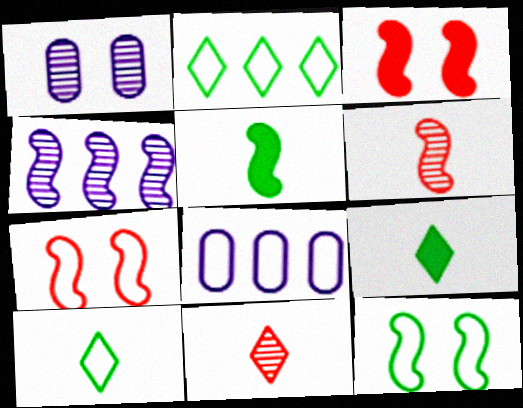[[4, 5, 7], 
[7, 8, 10]]